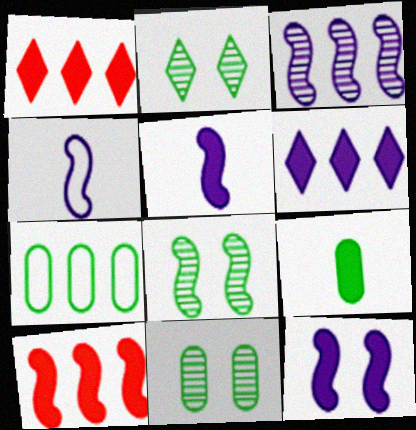[[1, 3, 7], 
[1, 4, 11], 
[1, 9, 12], 
[2, 8, 11], 
[3, 4, 12], 
[4, 8, 10], 
[7, 9, 11]]